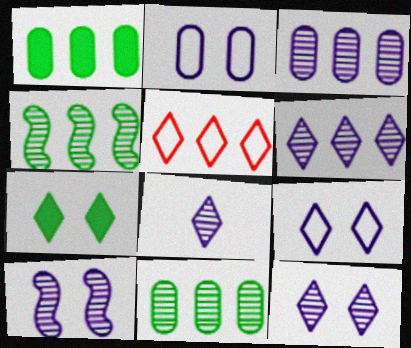[[3, 8, 10], 
[5, 7, 8], 
[6, 8, 12]]